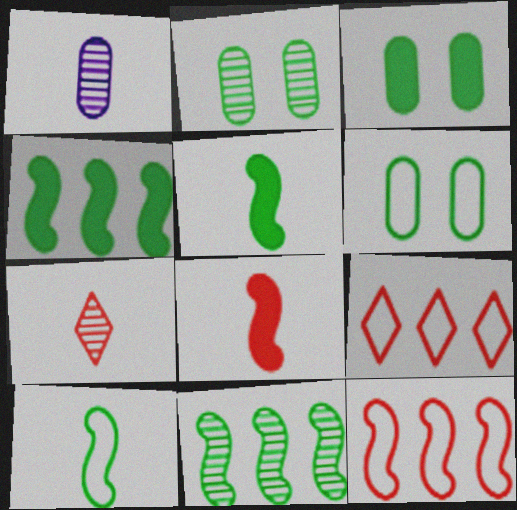[[2, 3, 6]]